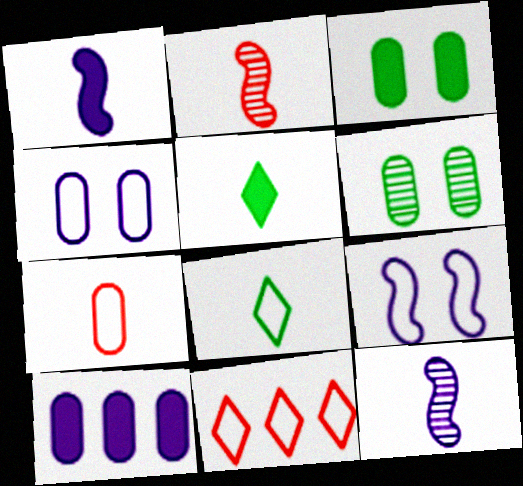[[1, 6, 11], 
[3, 11, 12], 
[5, 7, 12], 
[6, 7, 10]]